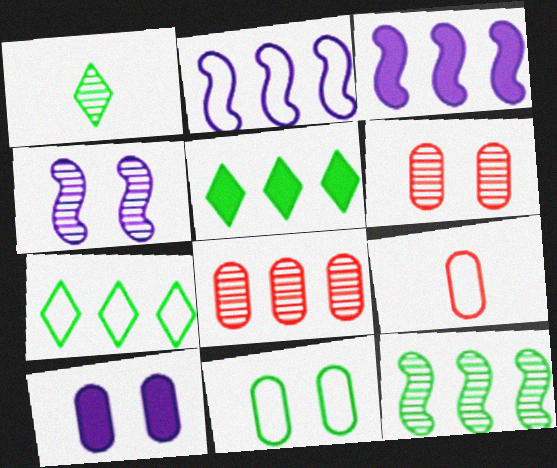[[1, 4, 8], 
[2, 5, 8], 
[3, 7, 8], 
[4, 5, 9], 
[6, 10, 11]]